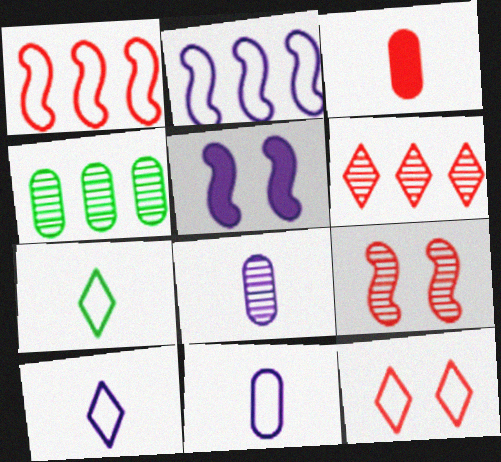[]